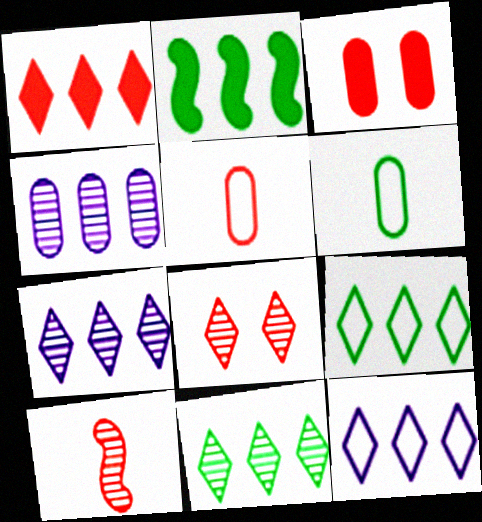[[1, 7, 9], 
[1, 11, 12], 
[3, 4, 6]]